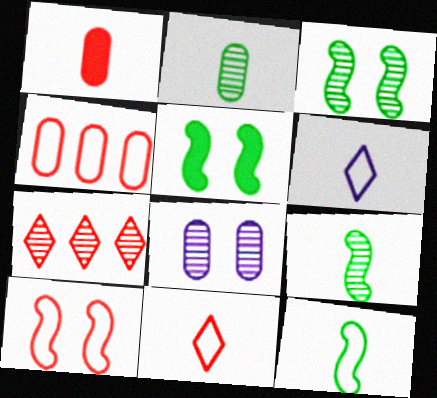[[1, 6, 9], 
[1, 7, 10], 
[4, 10, 11], 
[7, 8, 9]]